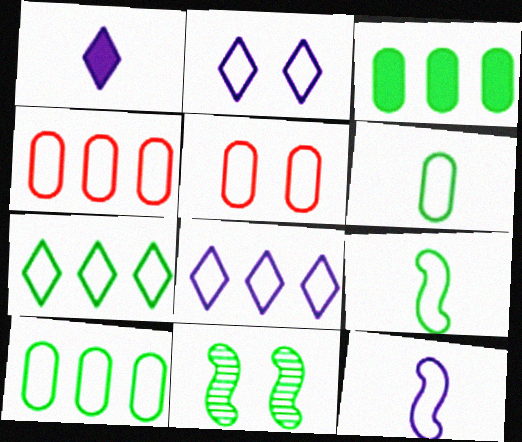[[1, 4, 11], 
[2, 4, 9], 
[5, 7, 12], 
[5, 8, 9]]